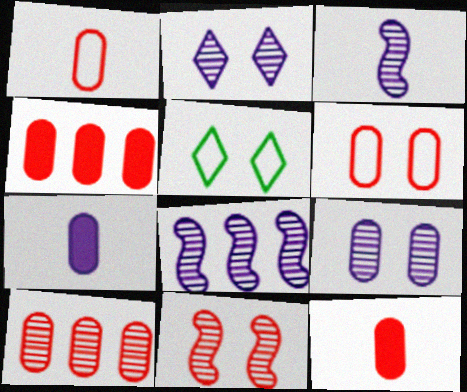[[3, 4, 5], 
[5, 8, 12], 
[6, 10, 12]]